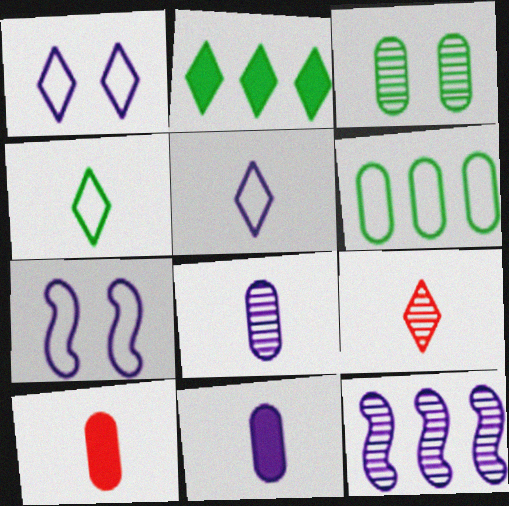[[1, 2, 9], 
[1, 11, 12], 
[3, 9, 12]]